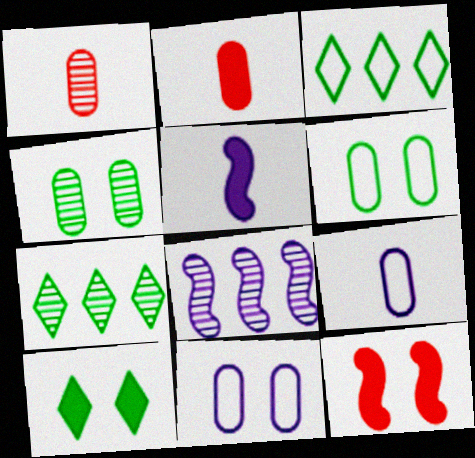[[7, 9, 12]]